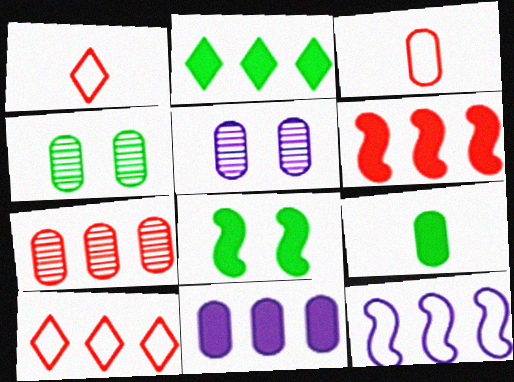[[2, 6, 11], 
[2, 7, 12], 
[2, 8, 9], 
[3, 4, 11], 
[6, 7, 10]]